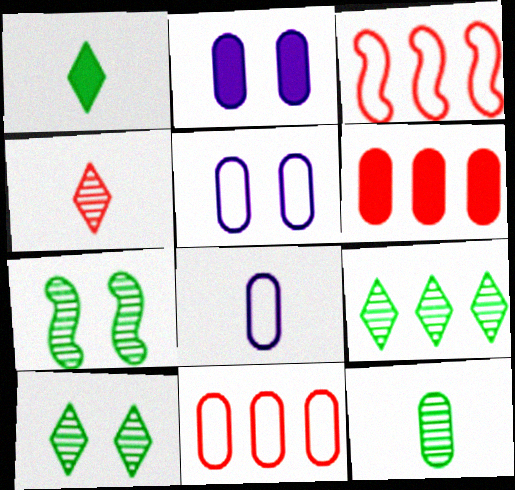[[2, 11, 12], 
[5, 6, 12], 
[7, 9, 12]]